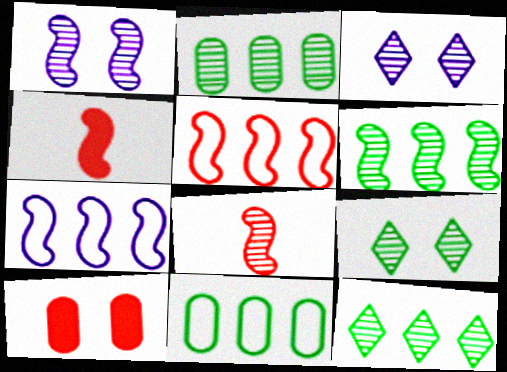[[1, 6, 8], 
[2, 3, 8], 
[2, 6, 12], 
[3, 4, 11]]